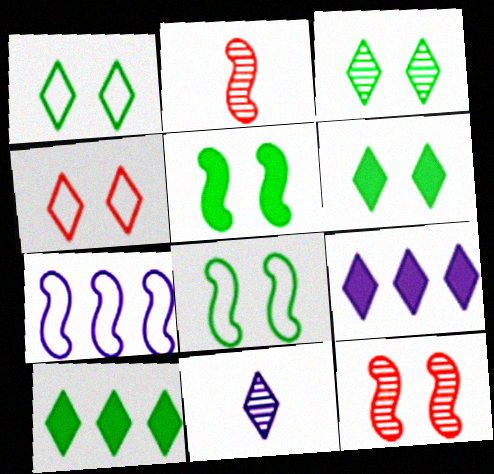[[1, 3, 6], 
[2, 5, 7], 
[4, 10, 11]]